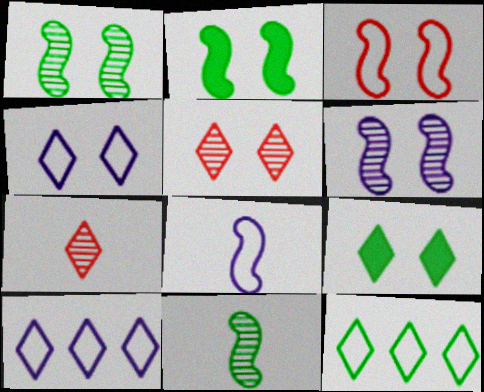[[2, 3, 6], 
[4, 5, 9], 
[7, 9, 10]]